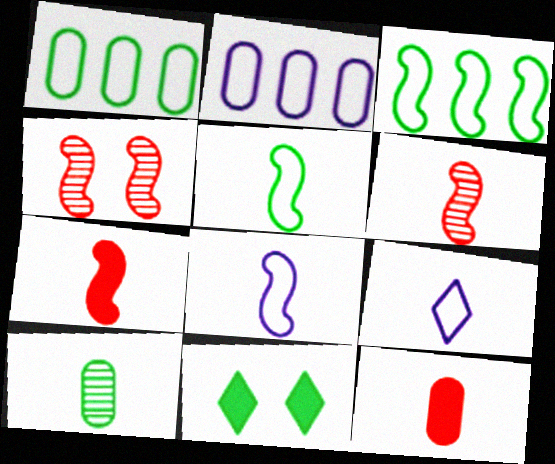[[2, 6, 11], 
[3, 10, 11], 
[7, 9, 10]]